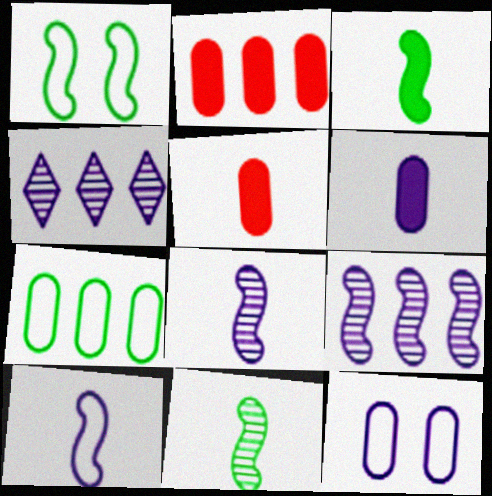[[1, 4, 5]]